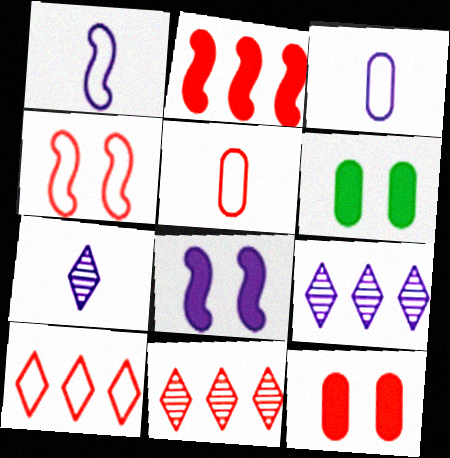[[1, 6, 11], 
[3, 8, 9], 
[4, 5, 10]]